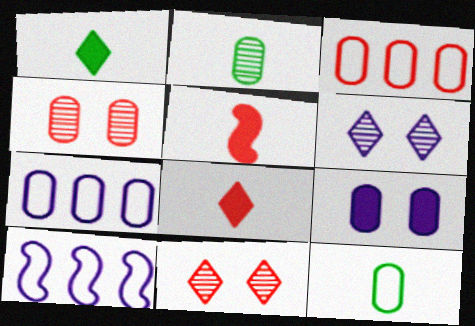[[1, 4, 10], 
[2, 3, 9], 
[3, 5, 11]]